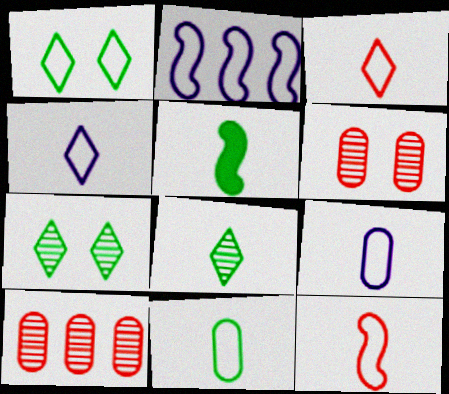[[4, 11, 12], 
[5, 8, 11]]